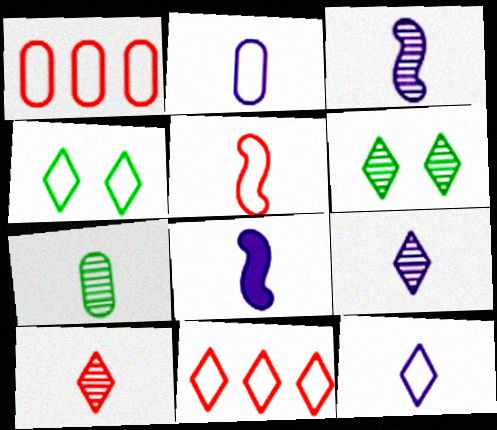[[1, 6, 8], 
[2, 8, 9], 
[3, 7, 10], 
[4, 11, 12]]